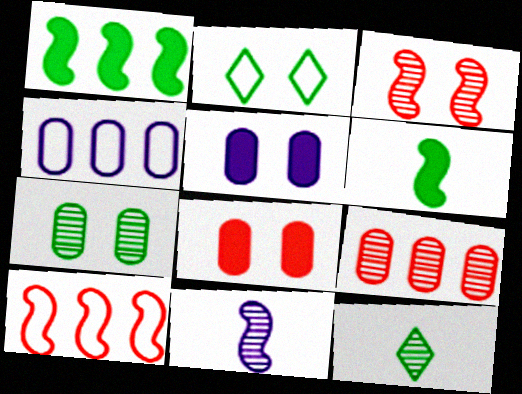[[2, 3, 5], 
[5, 10, 12]]